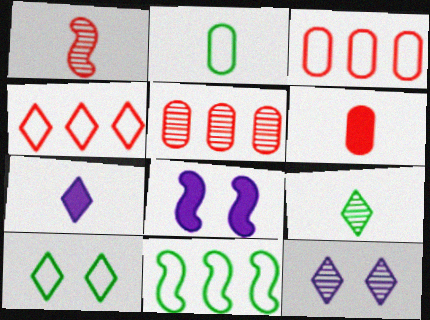[[1, 2, 7], 
[1, 8, 11], 
[2, 10, 11], 
[3, 8, 9], 
[6, 11, 12]]